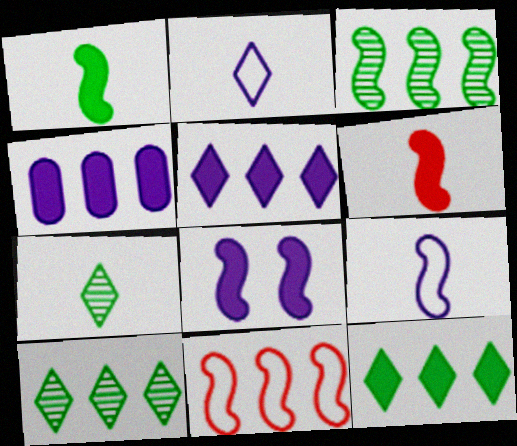[[4, 10, 11]]